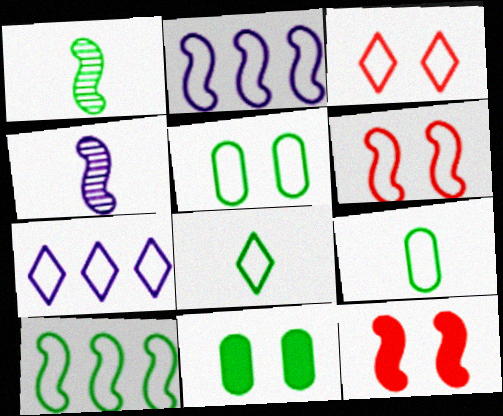[[1, 2, 12], 
[2, 3, 9], 
[3, 7, 8], 
[4, 10, 12], 
[5, 8, 10], 
[6, 7, 9]]